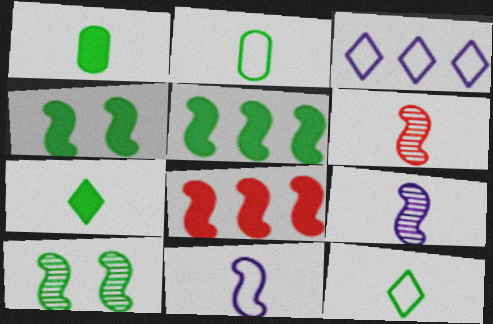[[8, 10, 11]]